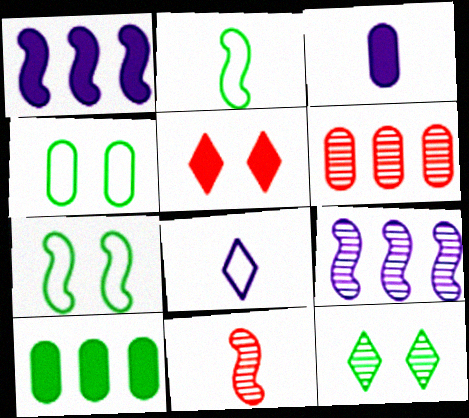[[1, 7, 11], 
[2, 10, 12], 
[3, 4, 6]]